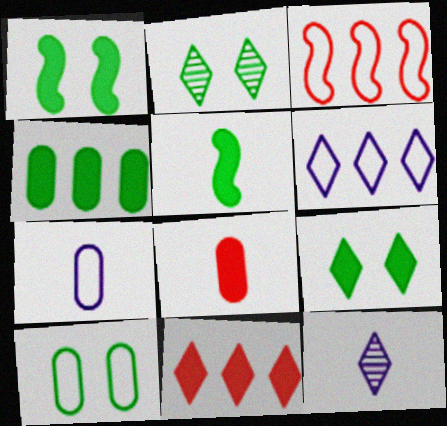[[1, 2, 10], 
[4, 5, 9]]